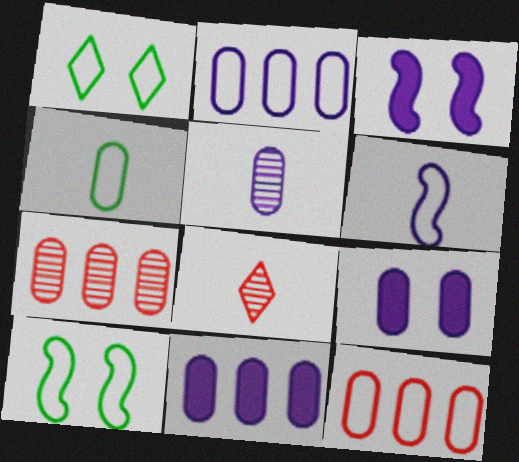[[1, 6, 12], 
[2, 5, 9], 
[4, 7, 9], 
[8, 10, 11]]